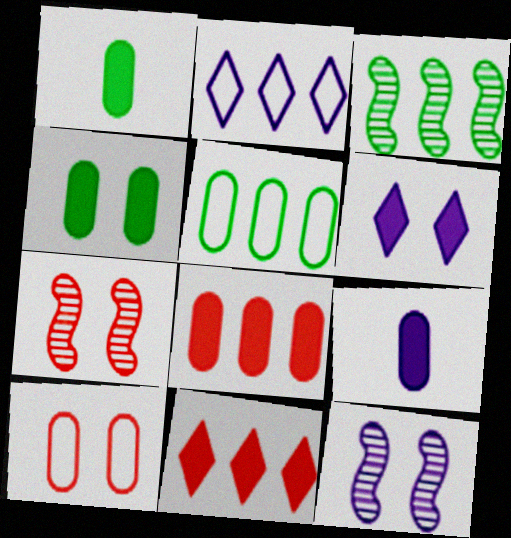[[1, 2, 7], 
[2, 3, 8], 
[2, 9, 12], 
[4, 8, 9]]